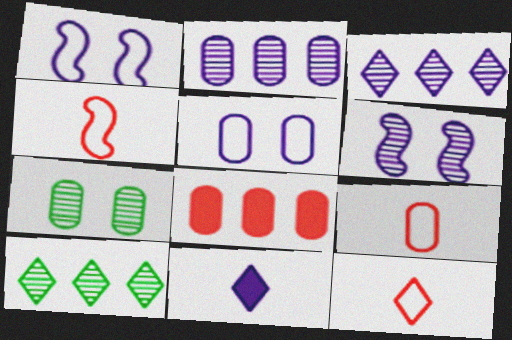[[1, 2, 11], 
[4, 9, 12]]